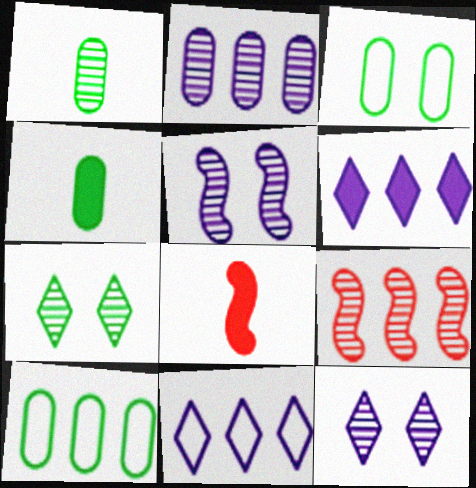[[1, 9, 12], 
[6, 9, 10], 
[8, 10, 12]]